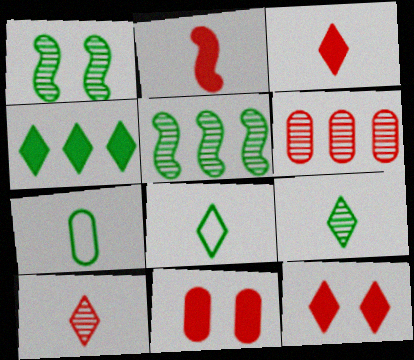[[1, 4, 7]]